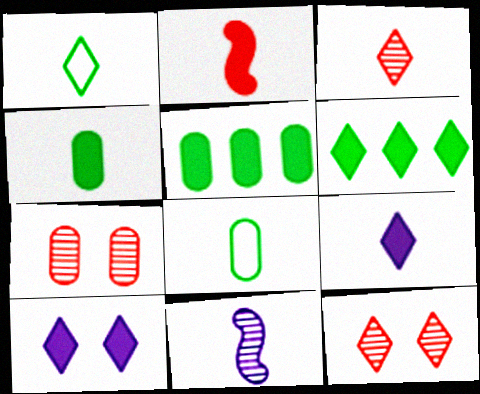[[1, 3, 9], 
[2, 4, 9], 
[2, 5, 10]]